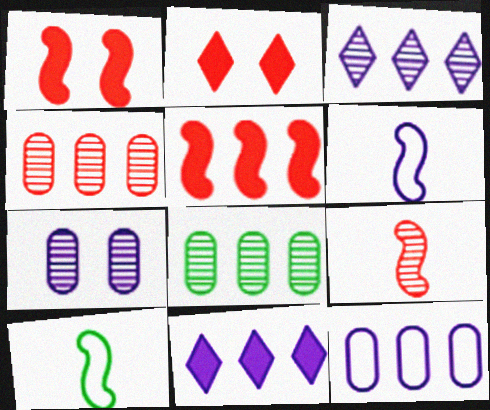[[2, 6, 8], 
[6, 7, 11]]